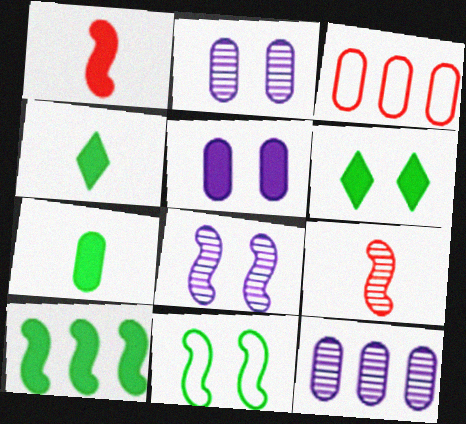[[2, 3, 7], 
[3, 4, 8], 
[6, 7, 10]]